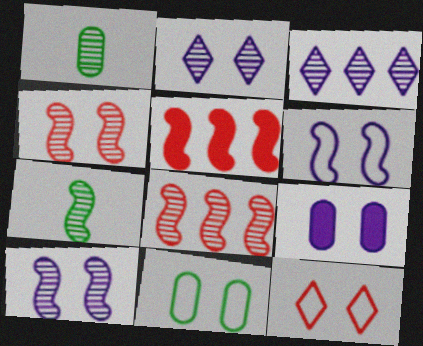[[1, 2, 8], 
[1, 3, 4], 
[2, 6, 9], 
[5, 6, 7], 
[6, 11, 12], 
[7, 8, 10]]